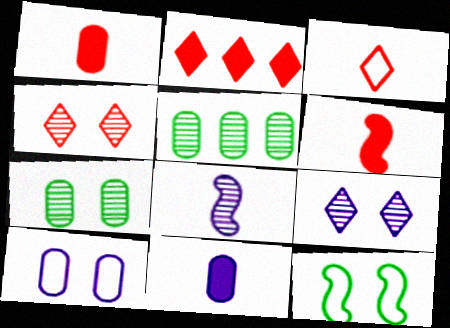[[1, 5, 10], 
[2, 3, 4], 
[4, 5, 8]]